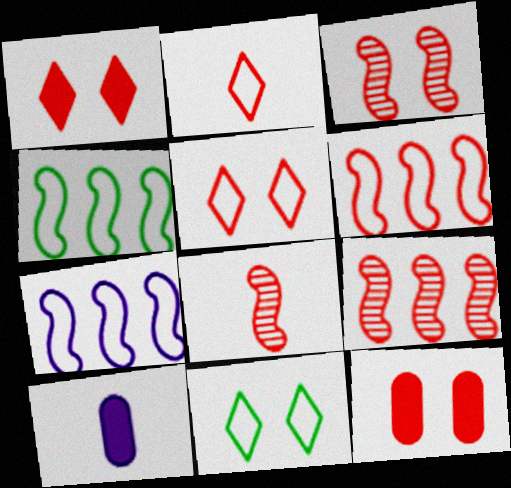[[2, 9, 12], 
[3, 5, 12], 
[3, 8, 9], 
[4, 6, 7], 
[9, 10, 11]]